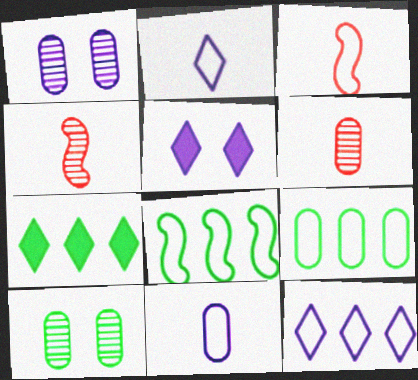[[1, 3, 7], 
[4, 5, 9], 
[5, 6, 8]]